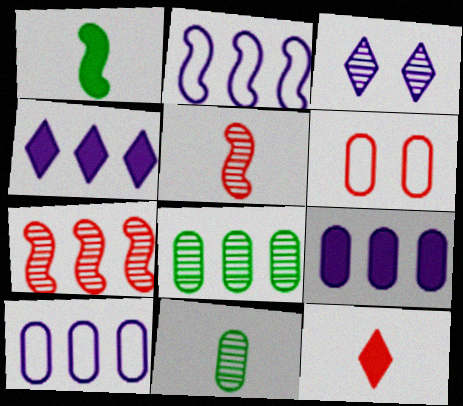[[3, 5, 8], 
[3, 7, 11], 
[6, 7, 12], 
[6, 9, 11]]